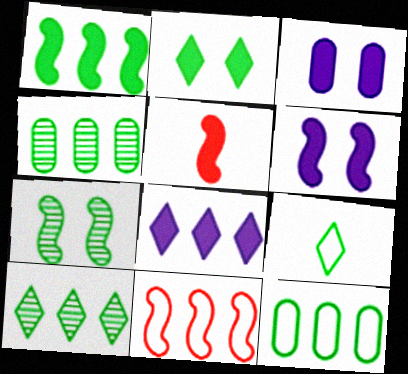[[1, 5, 6], 
[1, 10, 12], 
[2, 9, 10], 
[4, 8, 11]]